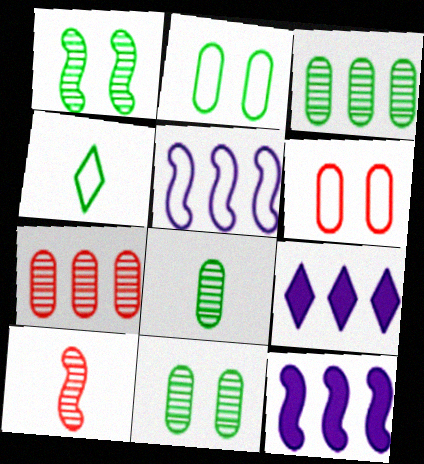[[2, 9, 10], 
[3, 8, 11], 
[4, 5, 6]]